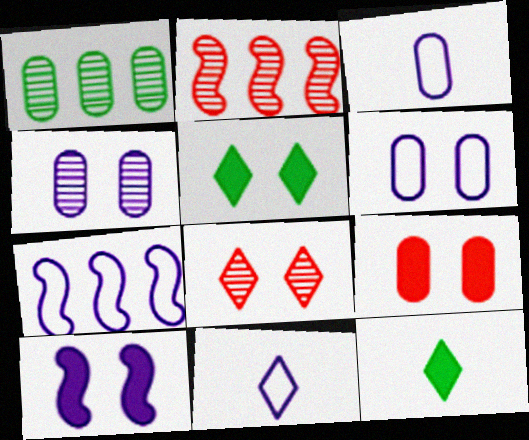[[1, 3, 9], 
[2, 3, 5], 
[2, 6, 12], 
[5, 9, 10], 
[6, 7, 11]]